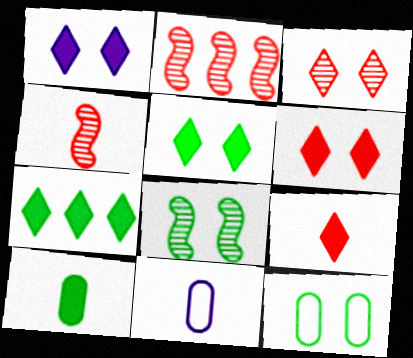[[1, 5, 6], 
[1, 7, 9], 
[2, 5, 11], 
[5, 8, 12]]